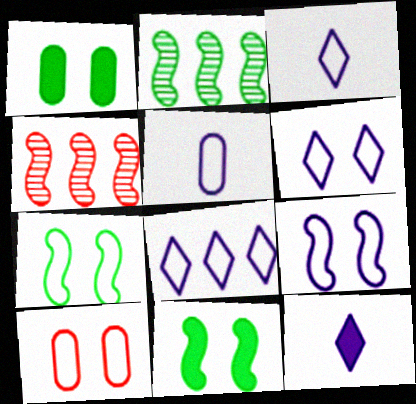[[1, 3, 4], 
[2, 10, 12], 
[3, 6, 8], 
[5, 8, 9], 
[6, 7, 10]]